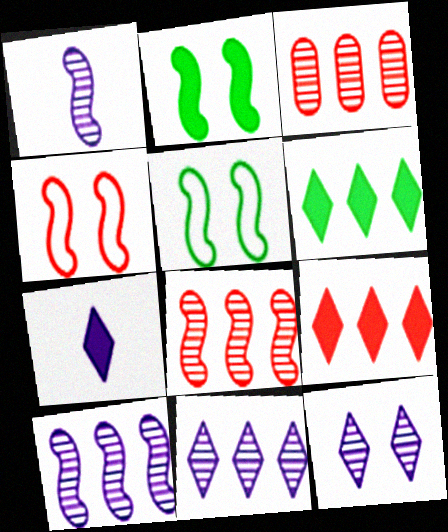[[3, 5, 7]]